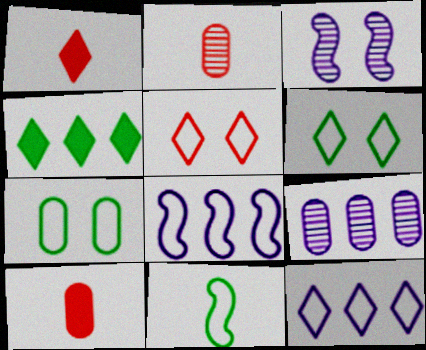[[7, 9, 10]]